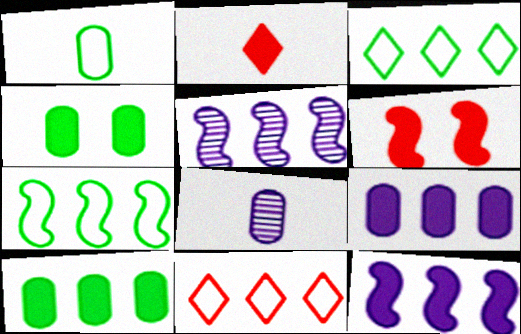[[2, 4, 12], 
[3, 6, 8], 
[5, 10, 11]]